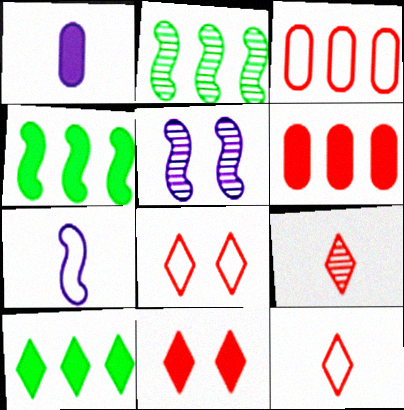[[1, 2, 8], 
[1, 4, 11]]